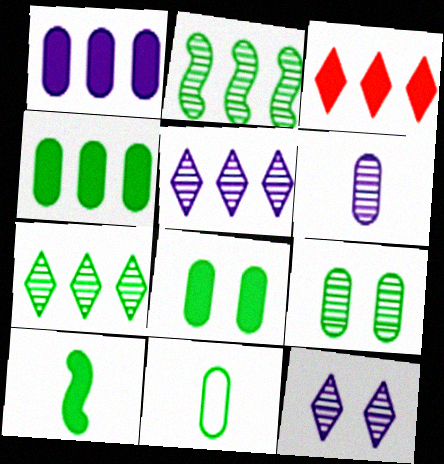[[4, 9, 11]]